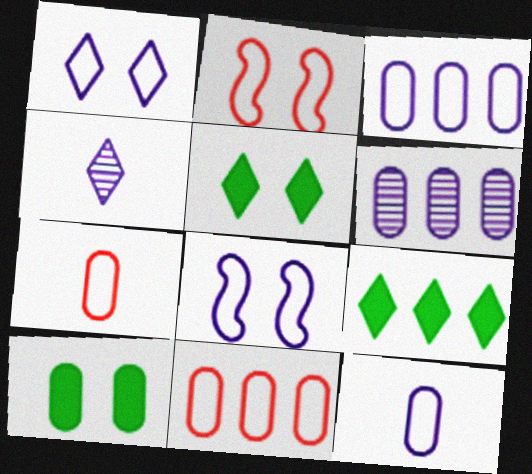[[6, 7, 10]]